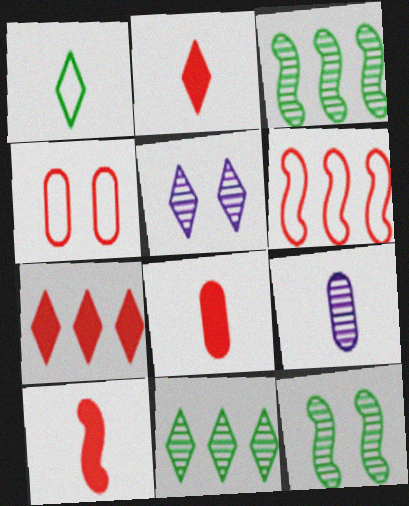[[1, 5, 7], 
[1, 9, 10], 
[2, 8, 10]]